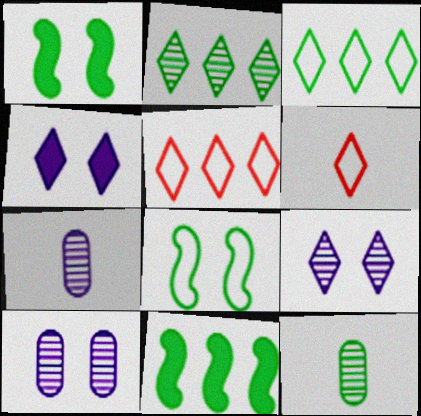[[1, 3, 12], 
[1, 5, 7], 
[2, 4, 6], 
[6, 10, 11]]